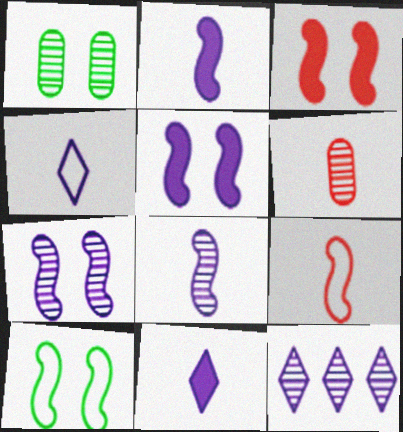[[3, 7, 10]]